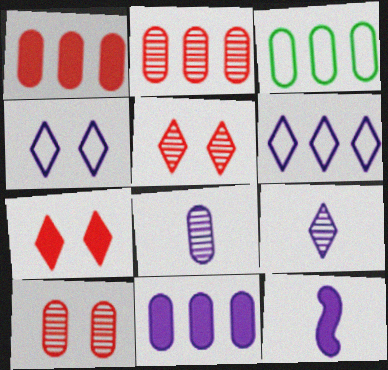[[2, 3, 11], 
[3, 5, 12]]